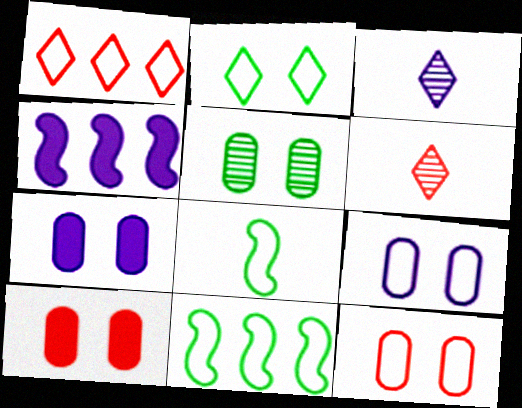[[1, 8, 9], 
[3, 4, 9], 
[3, 10, 11], 
[5, 7, 12], 
[5, 9, 10], 
[6, 7, 11]]